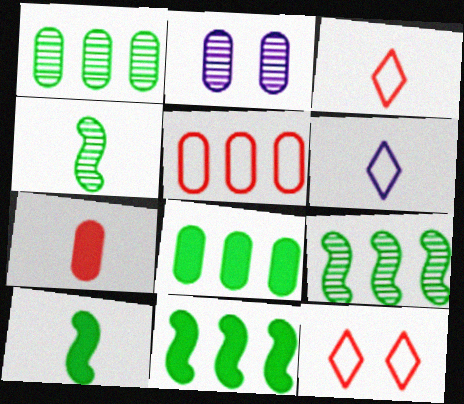[[2, 3, 11], 
[4, 6, 7]]